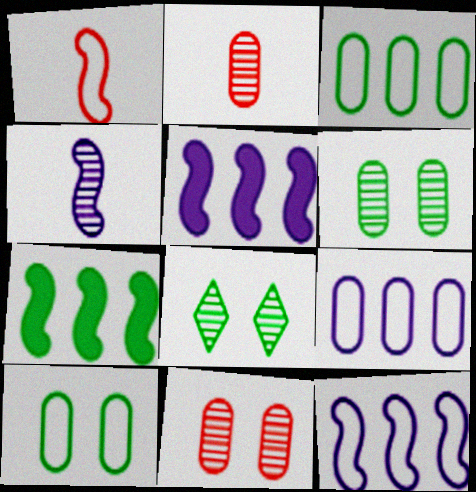[]